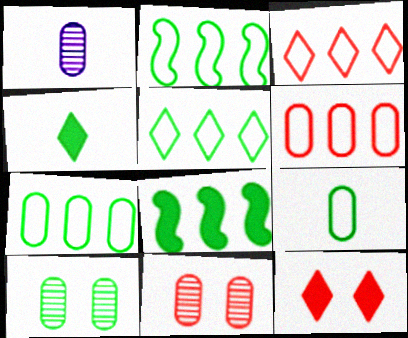[[1, 2, 12], 
[2, 4, 10], 
[2, 5, 7]]